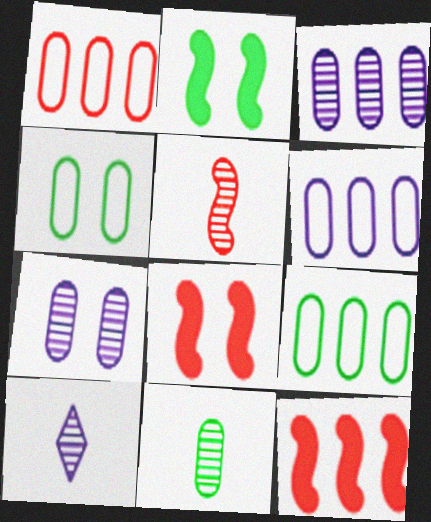[[1, 2, 10], 
[1, 6, 9], 
[4, 10, 12], 
[5, 10, 11], 
[8, 9, 10]]